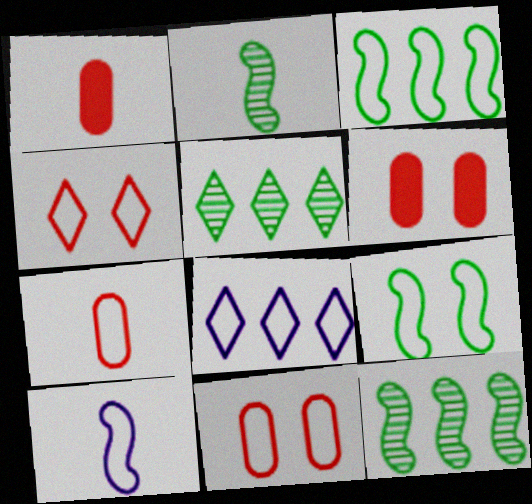[[2, 6, 8], 
[5, 6, 10], 
[7, 8, 9]]